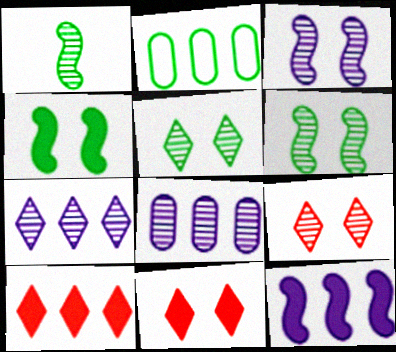[[1, 8, 9]]